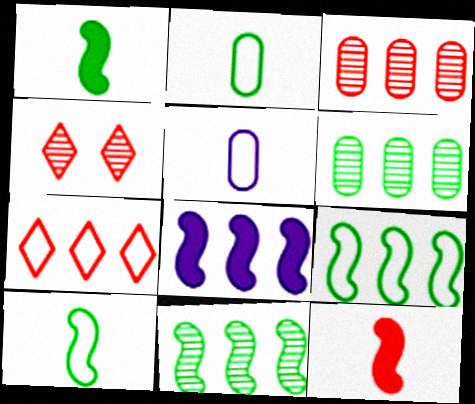[[2, 4, 8], 
[6, 7, 8]]